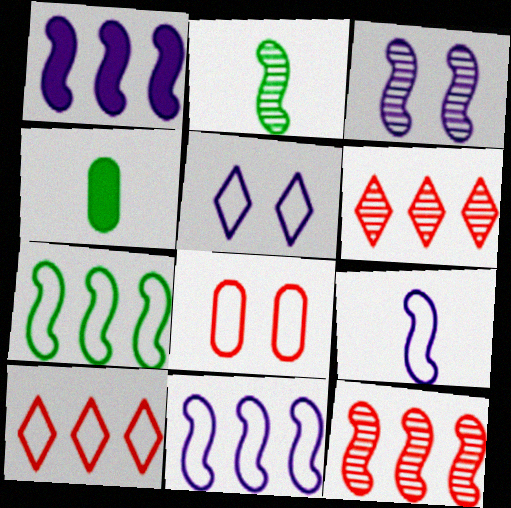[[1, 3, 9], 
[1, 7, 12], 
[2, 3, 12], 
[3, 4, 10], 
[4, 5, 12]]